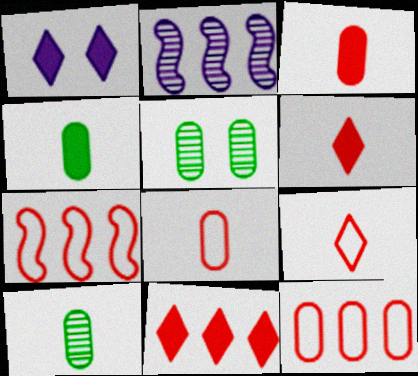[[1, 7, 10]]